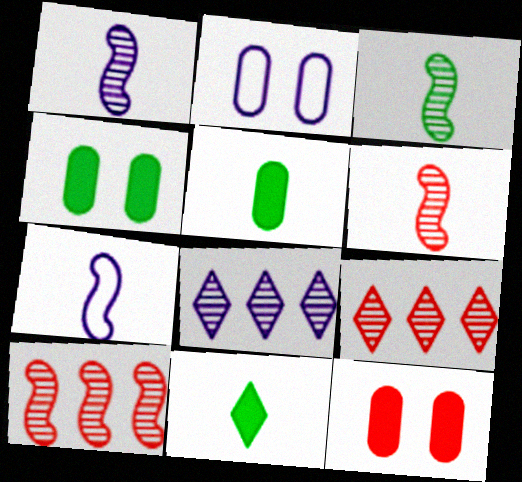[[1, 3, 6], 
[2, 10, 11], 
[4, 7, 9]]